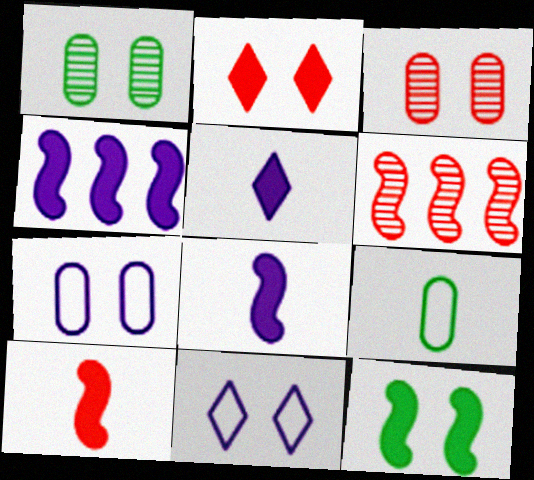[[3, 11, 12], 
[4, 10, 12]]